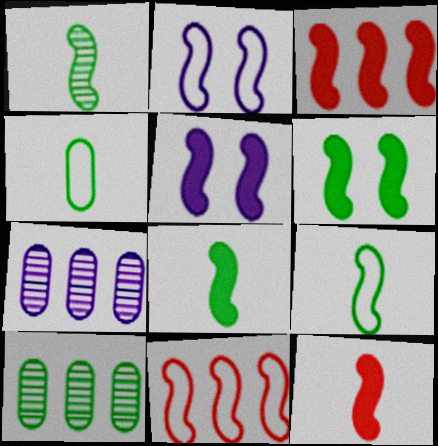[[1, 2, 3], 
[1, 5, 11], 
[1, 8, 9], 
[2, 9, 11], 
[3, 5, 8]]